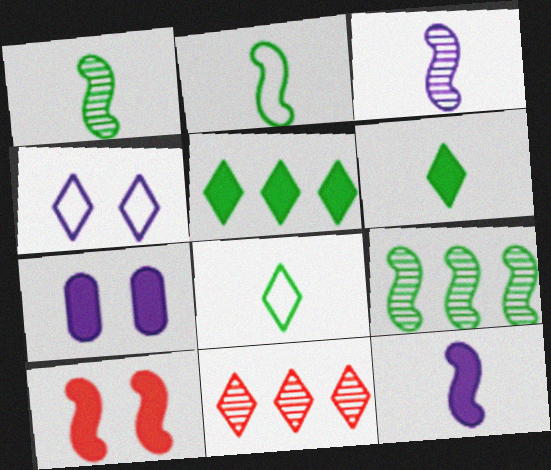[[2, 7, 11], 
[4, 6, 11]]